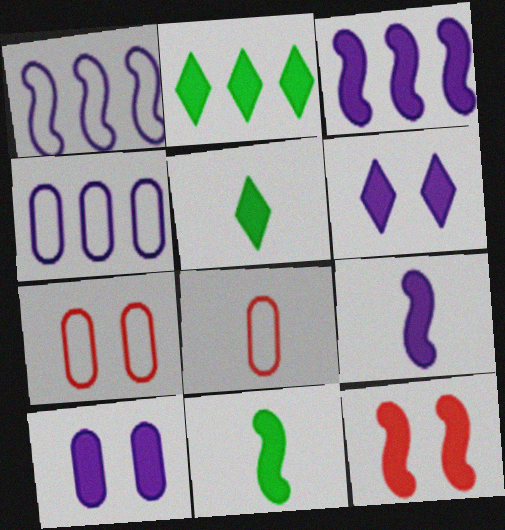[[3, 11, 12]]